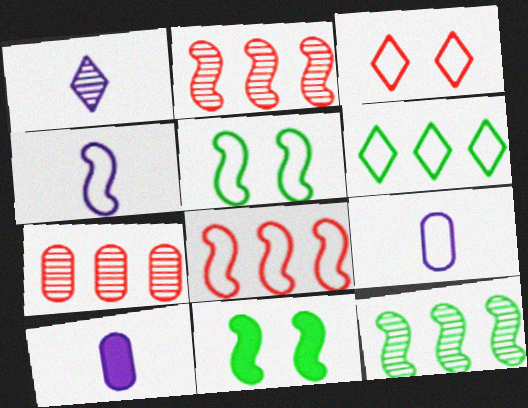[[1, 4, 10], 
[2, 4, 11], 
[3, 10, 12], 
[4, 5, 8]]